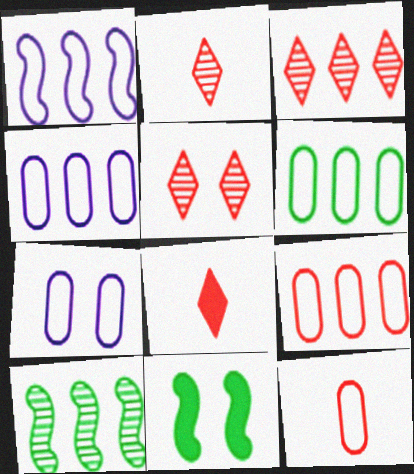[[2, 3, 5], 
[2, 4, 11], 
[4, 6, 9], 
[5, 7, 11], 
[6, 7, 12], 
[7, 8, 10]]